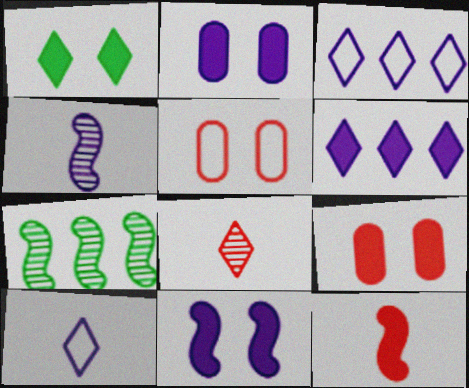[[1, 3, 8], 
[1, 9, 11], 
[2, 3, 4], 
[7, 9, 10]]